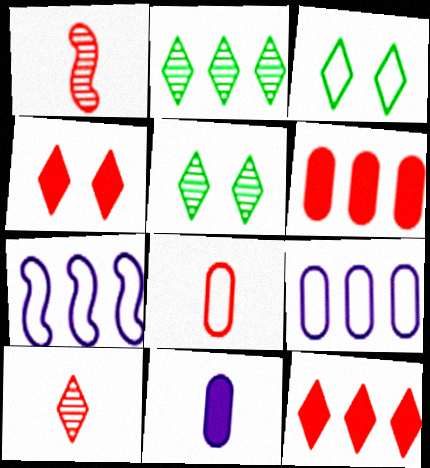[[2, 6, 7], 
[3, 7, 8]]